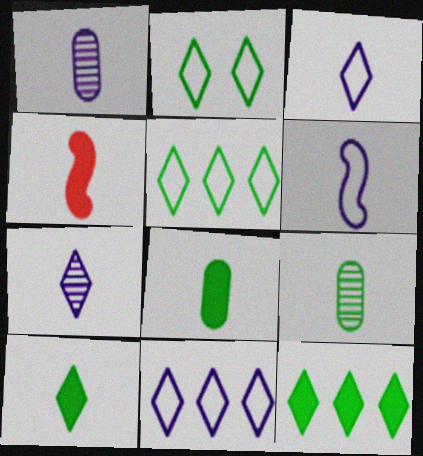[[3, 4, 9]]